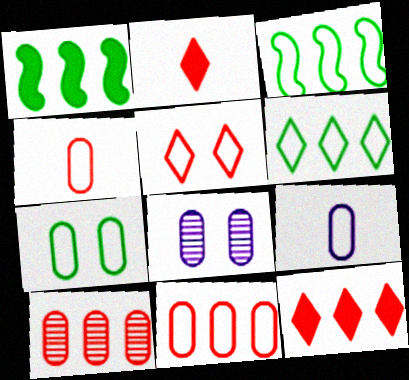[[2, 3, 8], 
[3, 5, 9], 
[7, 9, 11]]